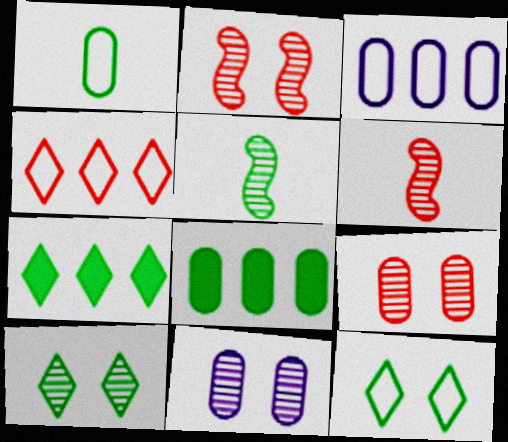[[2, 10, 11], 
[5, 8, 12]]